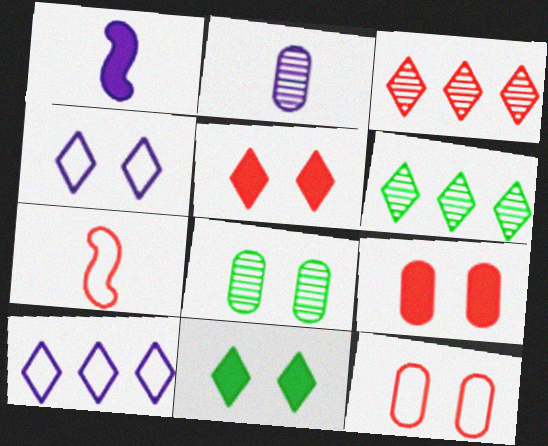[[1, 6, 12], 
[3, 7, 9]]